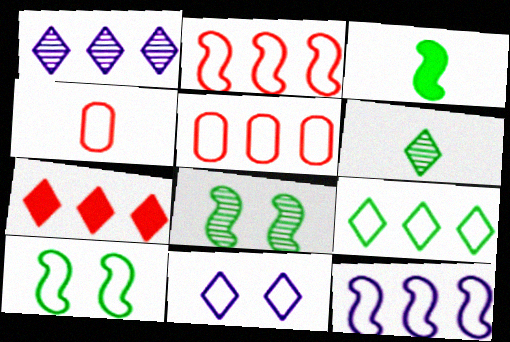[[1, 7, 9], 
[5, 9, 12], 
[6, 7, 11]]